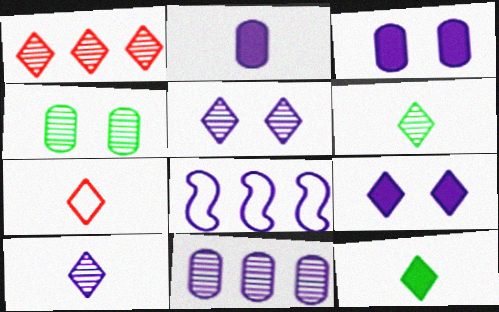[[1, 5, 6], 
[2, 5, 8], 
[3, 8, 10], 
[7, 10, 12]]